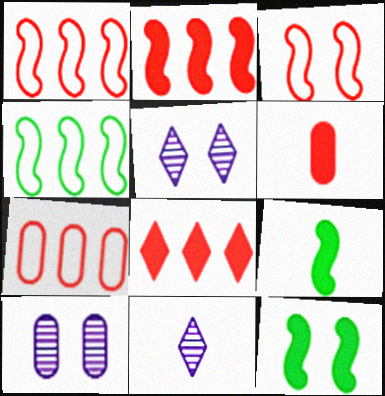[[4, 5, 6], 
[5, 7, 9], 
[7, 11, 12]]